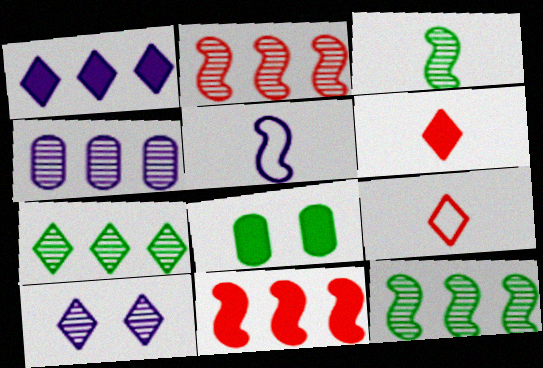[[2, 4, 7]]